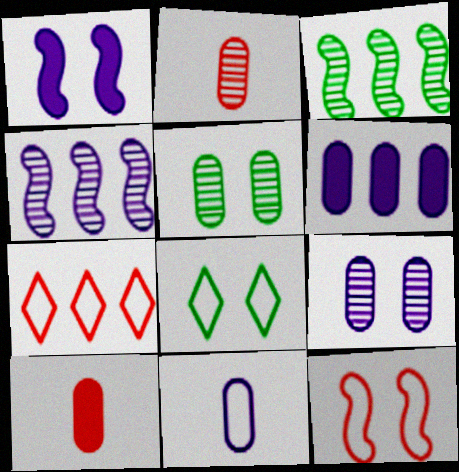[[3, 6, 7], 
[4, 8, 10], 
[6, 9, 11]]